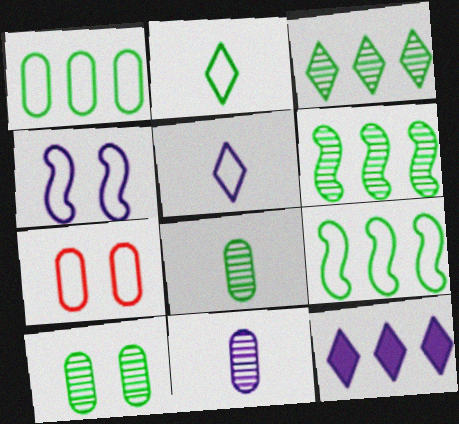[[4, 11, 12], 
[5, 7, 9]]